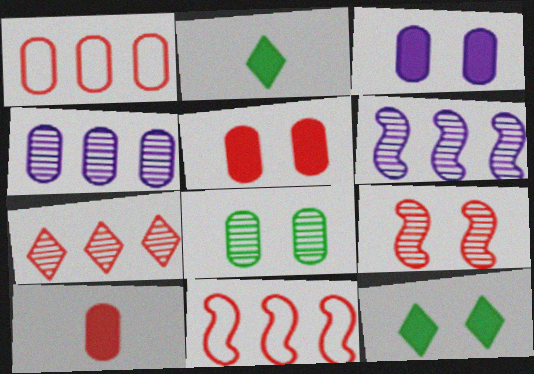[]